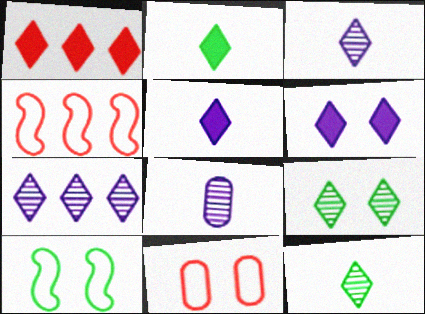[[1, 2, 6], 
[1, 8, 10]]